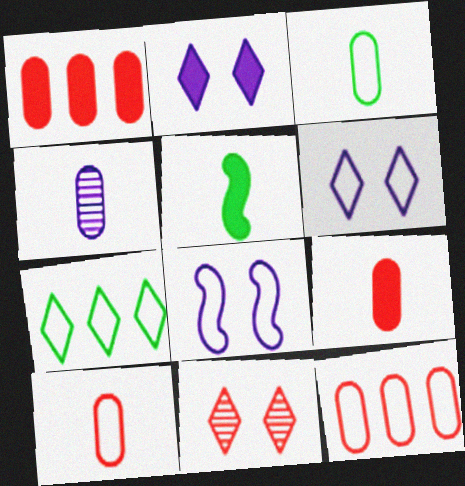[[1, 2, 5], 
[3, 4, 9], 
[7, 8, 10]]